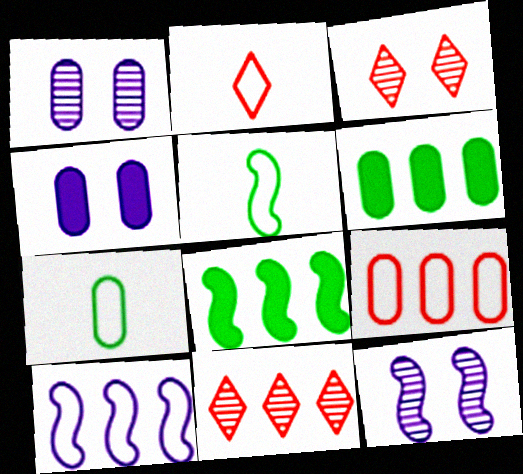[[1, 2, 8], 
[2, 6, 12], 
[4, 5, 11], 
[6, 10, 11]]